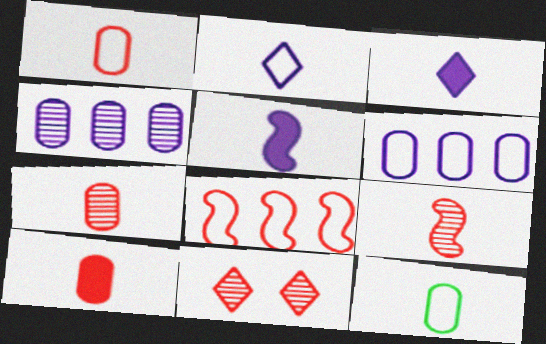[[1, 7, 10], 
[3, 9, 12], 
[8, 10, 11]]